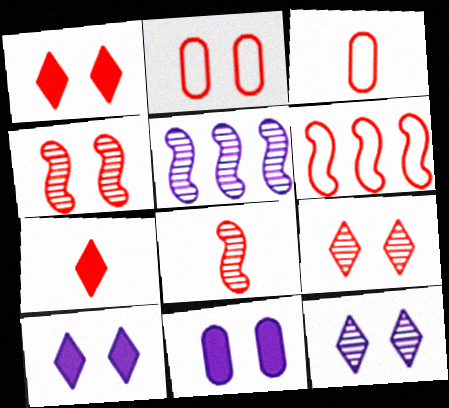[[1, 2, 4], 
[3, 7, 8]]